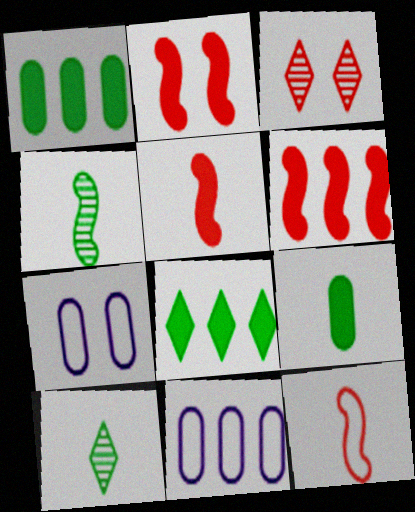[[2, 5, 6], 
[2, 10, 11], 
[6, 7, 10]]